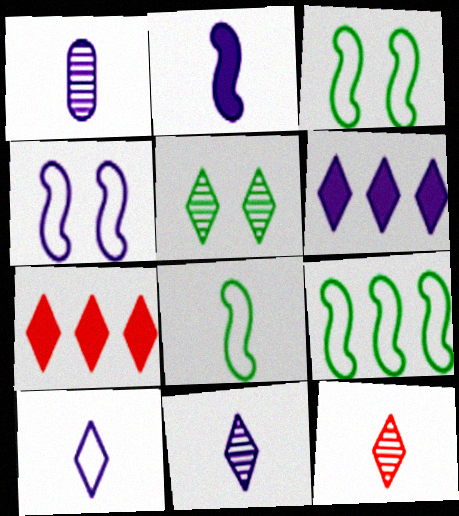[[1, 2, 10], 
[1, 3, 7], 
[1, 4, 6], 
[3, 8, 9], 
[5, 7, 10]]